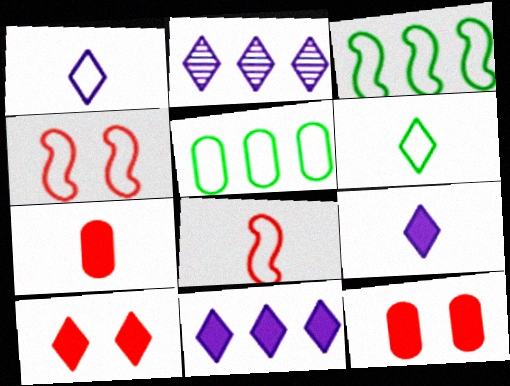[[1, 4, 5], 
[2, 6, 10]]